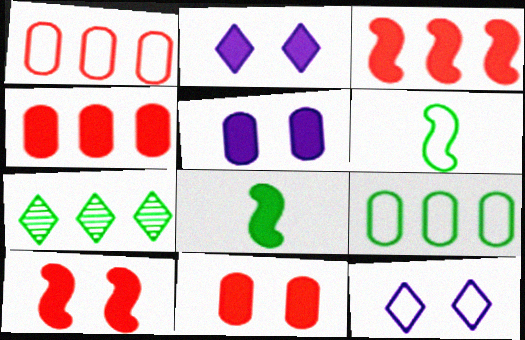[[1, 6, 12], 
[2, 4, 8]]